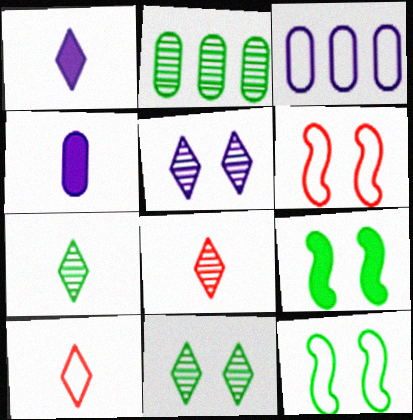[[1, 2, 6], 
[1, 7, 10], 
[3, 8, 9], 
[3, 10, 12]]